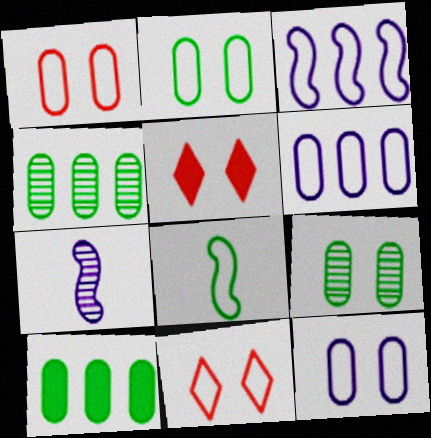[[1, 2, 12], 
[6, 8, 11], 
[7, 10, 11]]